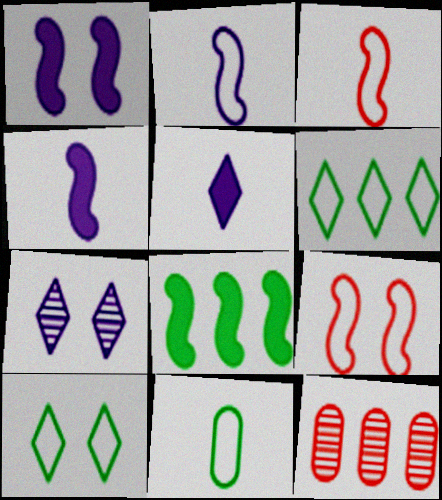[[4, 10, 12]]